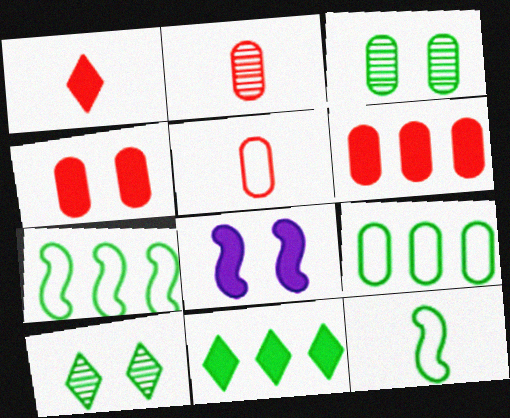[[3, 11, 12]]